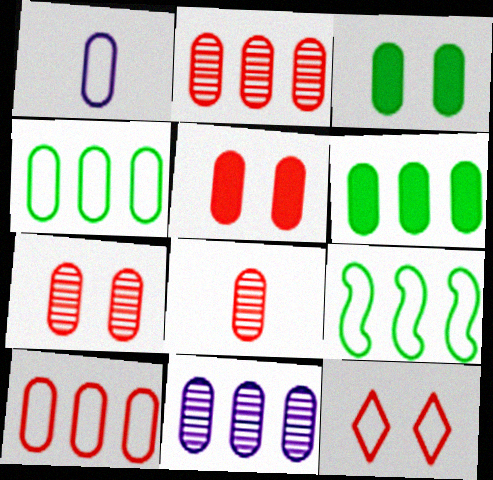[[1, 2, 3], 
[1, 6, 7], 
[1, 9, 12], 
[2, 7, 8], 
[5, 8, 10], 
[6, 10, 11]]